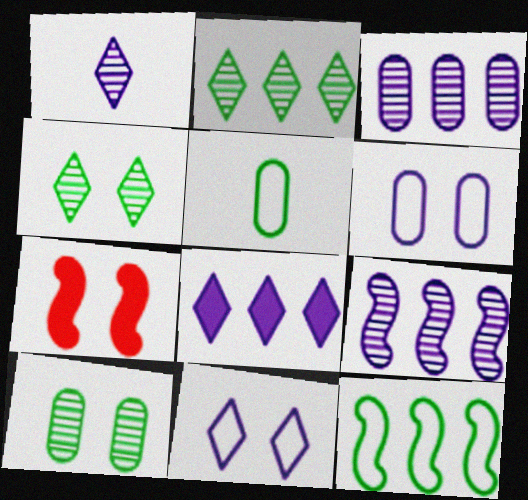[[1, 8, 11], 
[4, 6, 7], 
[7, 10, 11]]